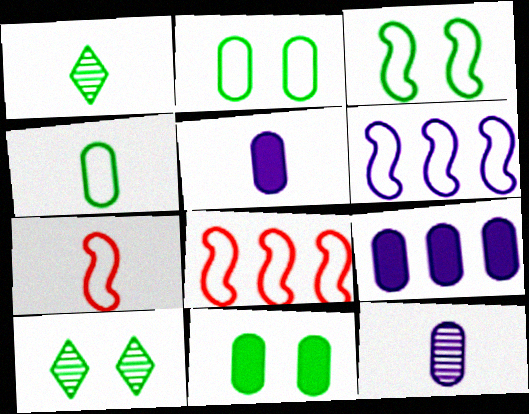[[1, 5, 7], 
[3, 6, 7], 
[3, 10, 11], 
[5, 8, 10], 
[7, 9, 10]]